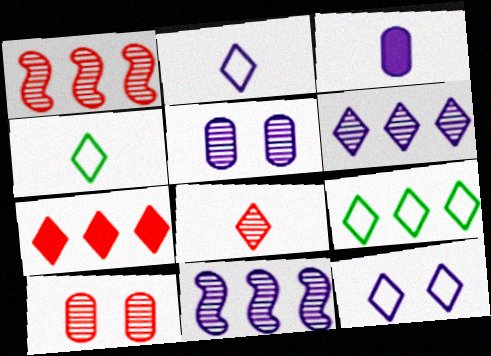[[1, 8, 10], 
[3, 11, 12], 
[6, 7, 9]]